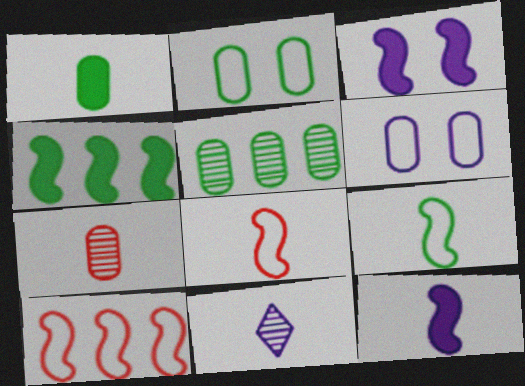[[1, 2, 5], 
[1, 8, 11]]